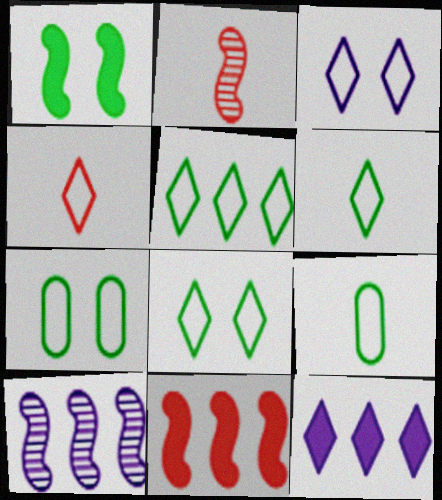[[2, 7, 12], 
[3, 4, 5], 
[5, 6, 8]]